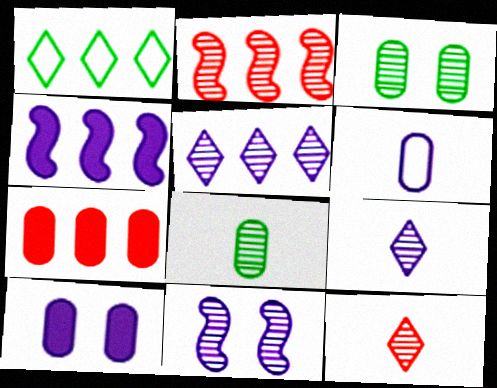[[2, 3, 9], 
[3, 6, 7]]